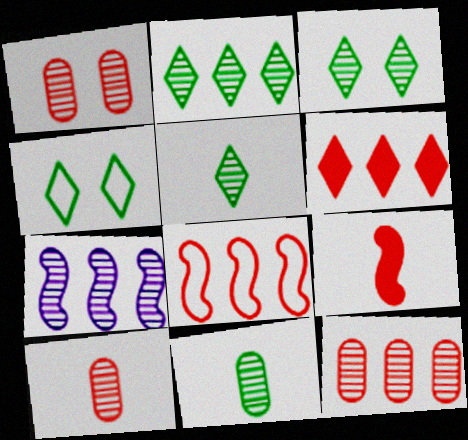[[1, 5, 7], 
[1, 10, 12], 
[2, 3, 5], 
[2, 7, 12], 
[3, 7, 10], 
[6, 8, 12]]